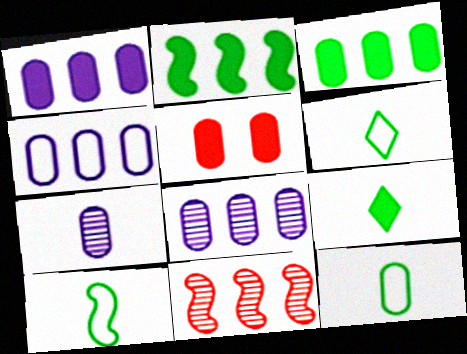[[1, 4, 8], 
[5, 8, 12], 
[6, 10, 12]]